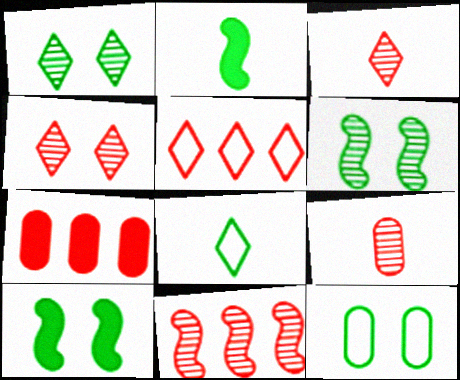[[1, 10, 12], 
[4, 9, 11], 
[5, 7, 11]]